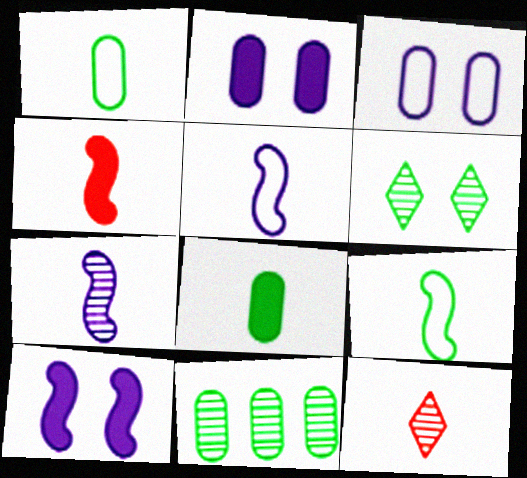[[4, 7, 9], 
[5, 8, 12]]